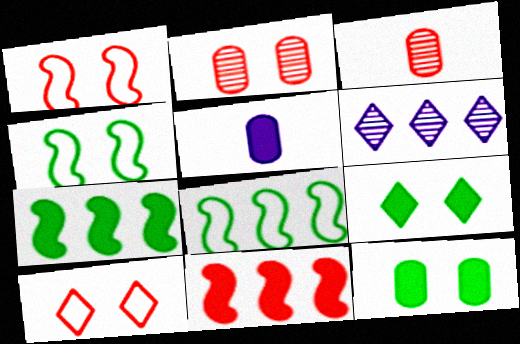[[3, 10, 11], 
[5, 9, 11]]